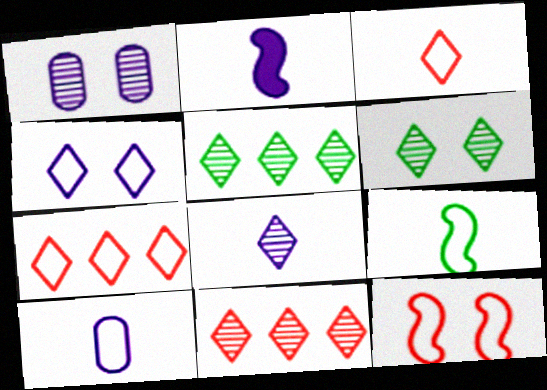[[2, 8, 10], 
[3, 9, 10], 
[6, 8, 11]]